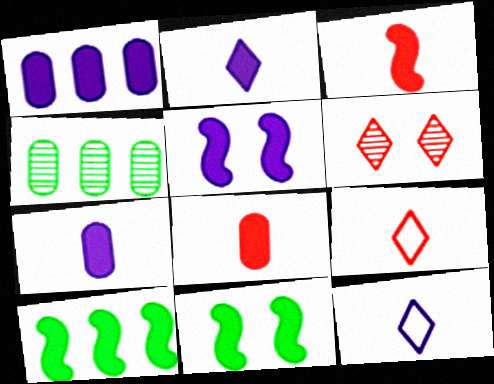[[1, 2, 5], 
[3, 5, 10], 
[4, 5, 9]]